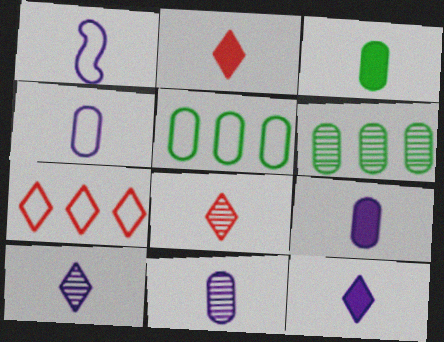[[1, 3, 8], 
[1, 9, 10], 
[1, 11, 12], 
[4, 9, 11]]